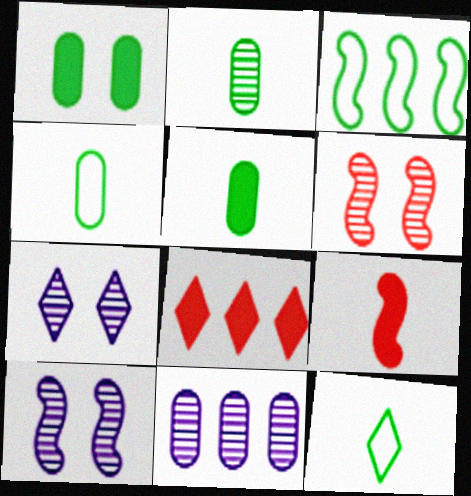[[2, 4, 5], 
[3, 8, 11], 
[3, 9, 10], 
[4, 8, 10], 
[7, 8, 12]]